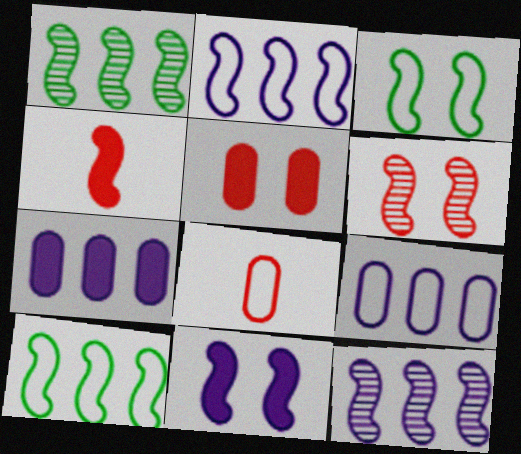[[3, 4, 12], 
[3, 6, 11]]